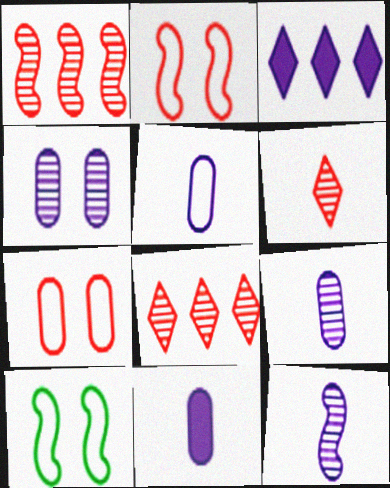[[5, 9, 11], 
[8, 10, 11]]